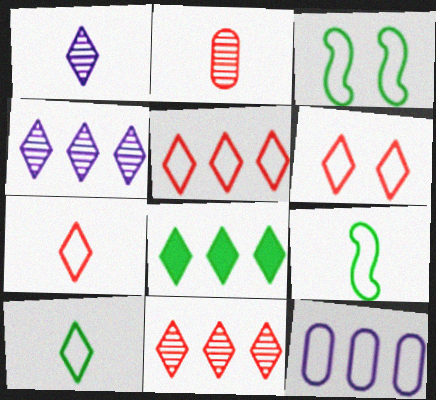[[1, 6, 8], 
[3, 7, 12], 
[4, 5, 8], 
[5, 6, 7], 
[6, 9, 12]]